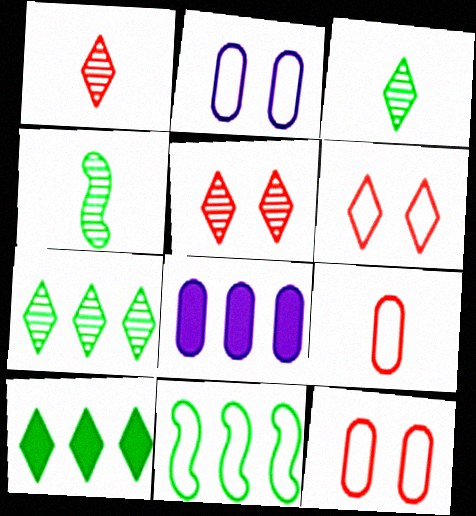[[4, 6, 8]]